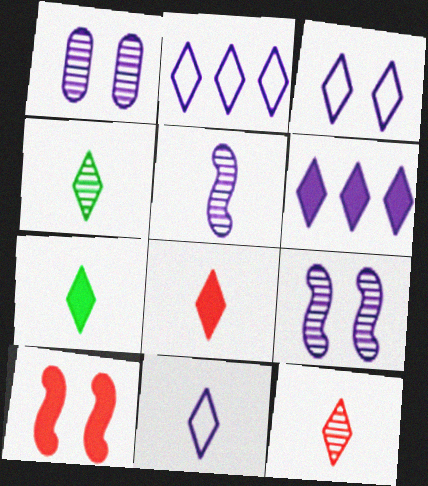[[2, 3, 11], 
[4, 8, 11], 
[7, 11, 12]]